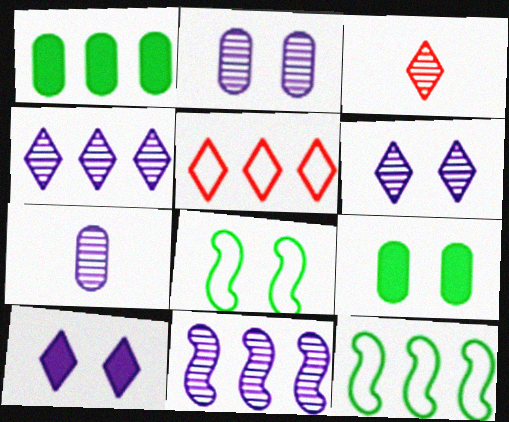[[1, 5, 11], 
[6, 7, 11]]